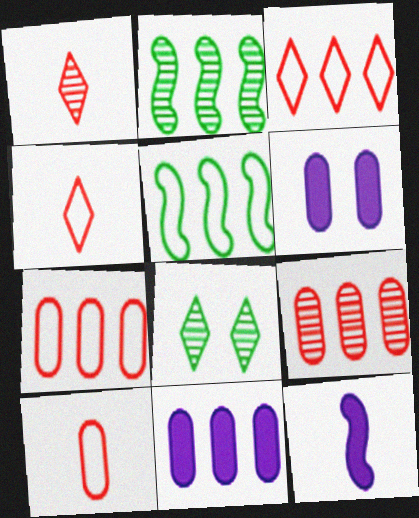[[1, 5, 6], 
[2, 3, 11], 
[2, 4, 6], 
[7, 8, 12]]